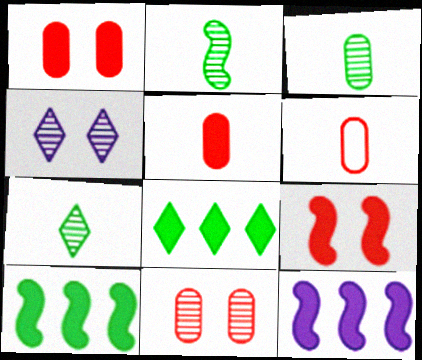[[2, 3, 7], 
[4, 6, 10]]